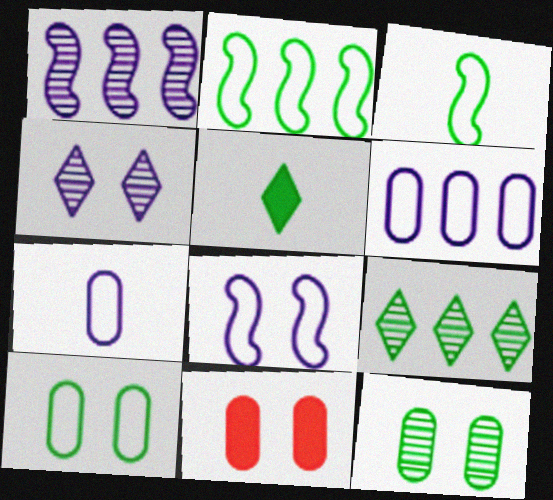[[2, 5, 12]]